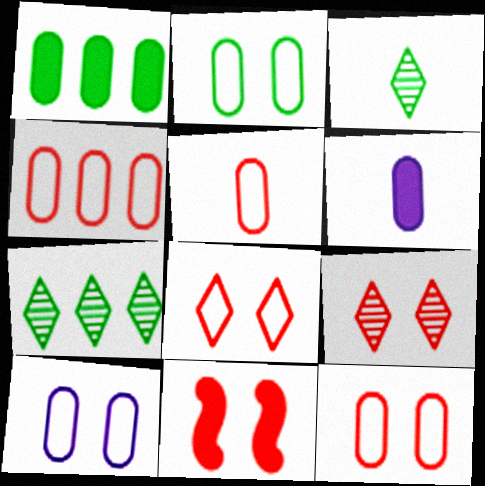[[2, 10, 12], 
[4, 5, 12], 
[9, 11, 12]]